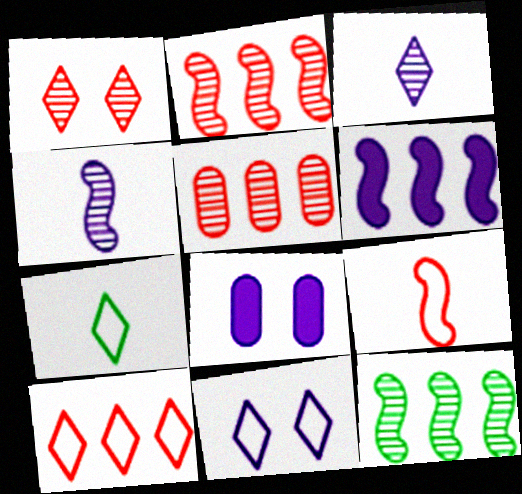[[2, 7, 8], 
[7, 10, 11]]